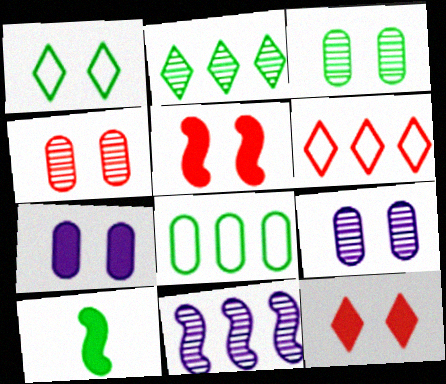[[1, 5, 9], 
[3, 4, 9], 
[6, 9, 10]]